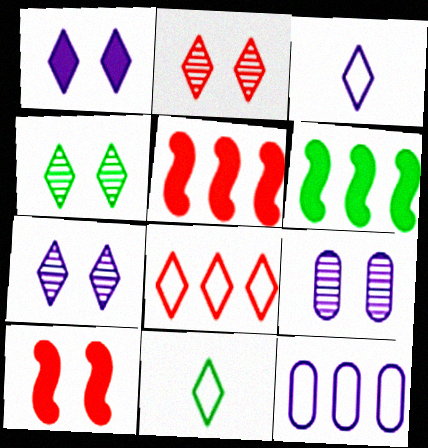[[2, 4, 7], 
[5, 9, 11]]